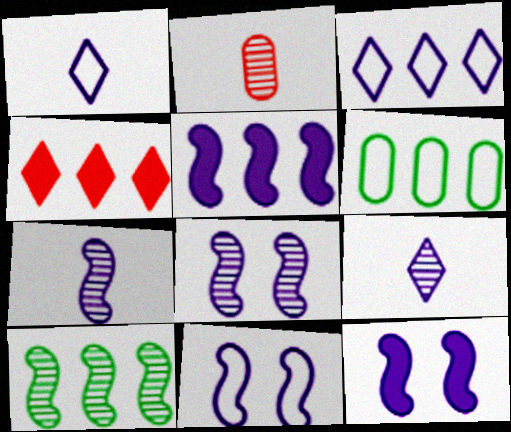[[5, 7, 11], 
[8, 11, 12]]